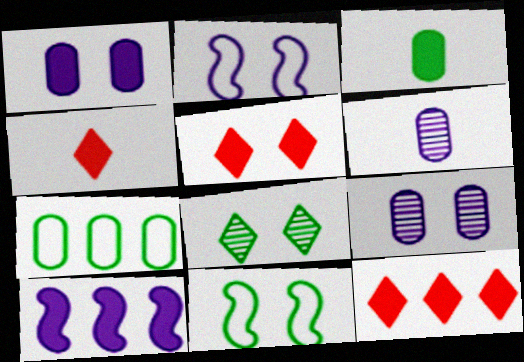[[3, 5, 10], 
[4, 5, 12], 
[5, 9, 11], 
[6, 11, 12]]